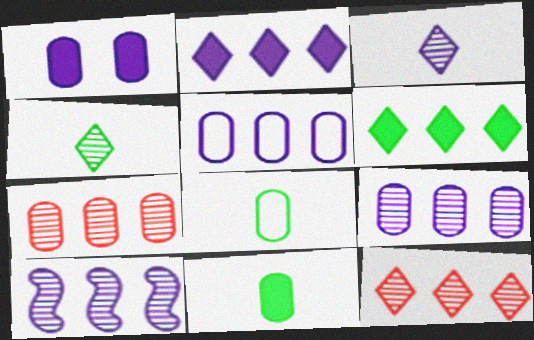[[1, 7, 8], 
[2, 5, 10]]